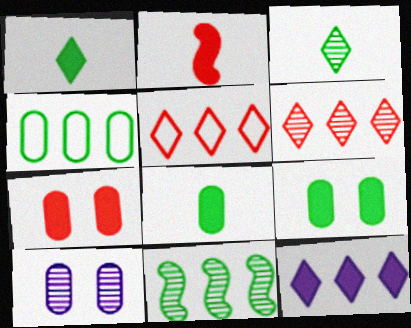[[2, 9, 12]]